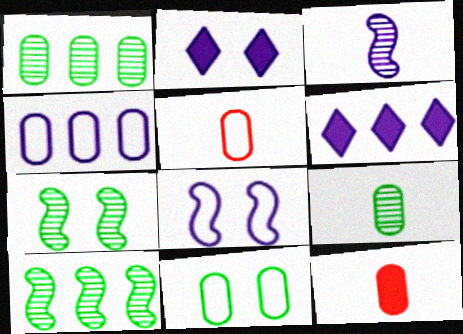[[2, 3, 4], 
[2, 5, 10], 
[4, 5, 11], 
[5, 6, 7]]